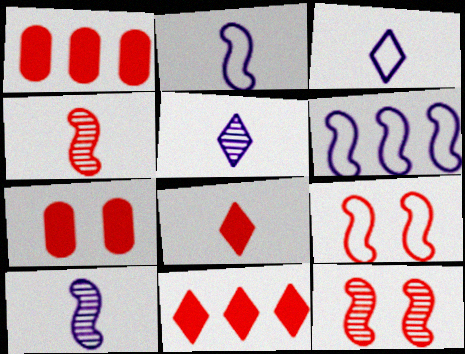[]